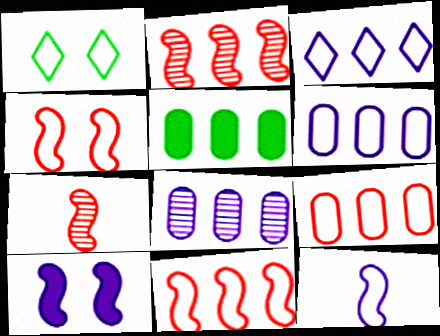[[1, 9, 12], 
[2, 3, 5], 
[5, 8, 9]]